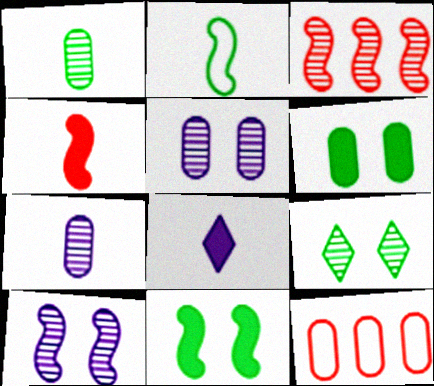[[3, 7, 9], 
[6, 7, 12]]